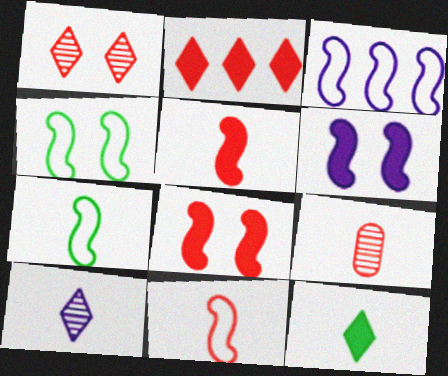[[3, 4, 11]]